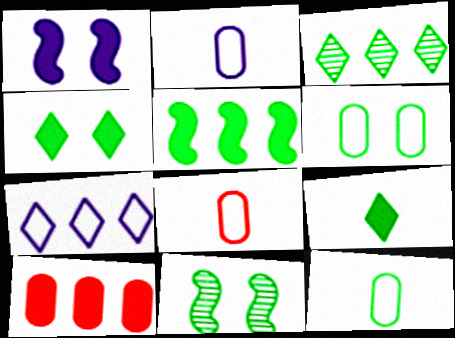[[1, 3, 8], 
[1, 9, 10], 
[2, 8, 12], 
[4, 6, 11]]